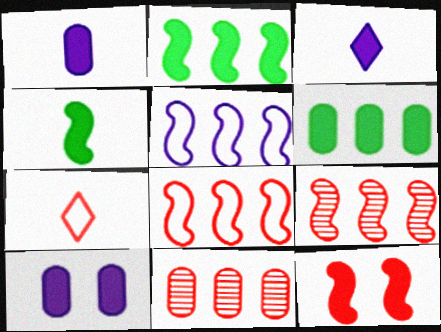[[2, 5, 9], 
[3, 6, 12], 
[7, 11, 12]]